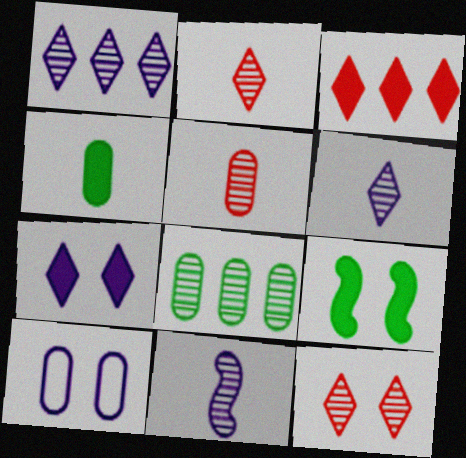[[8, 11, 12], 
[9, 10, 12]]